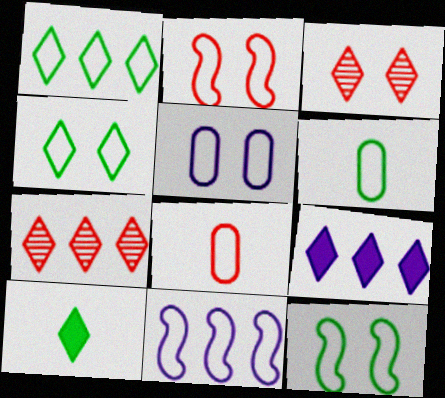[[1, 6, 12], 
[1, 7, 9], 
[2, 4, 5], 
[4, 8, 11]]